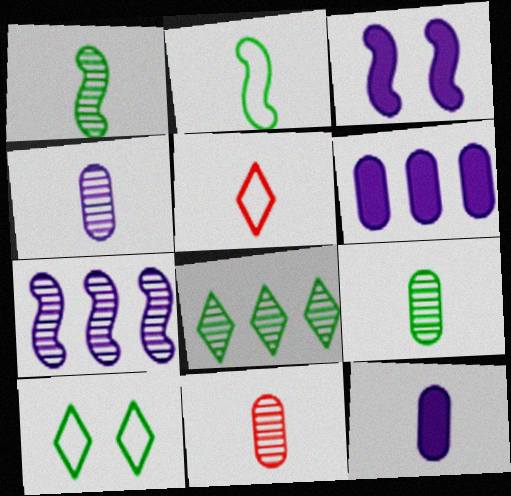[[1, 5, 12], 
[4, 9, 11]]